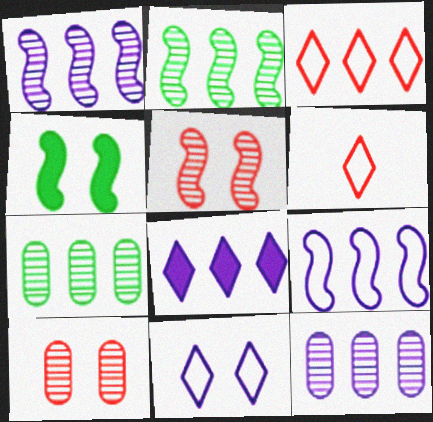[[4, 6, 12], 
[4, 10, 11], 
[8, 9, 12]]